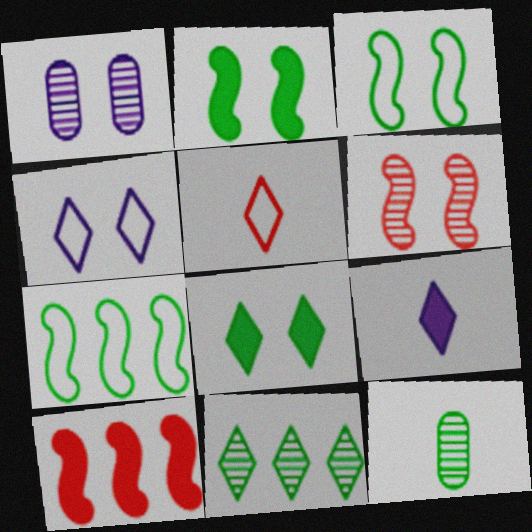[[4, 10, 12], 
[7, 8, 12]]